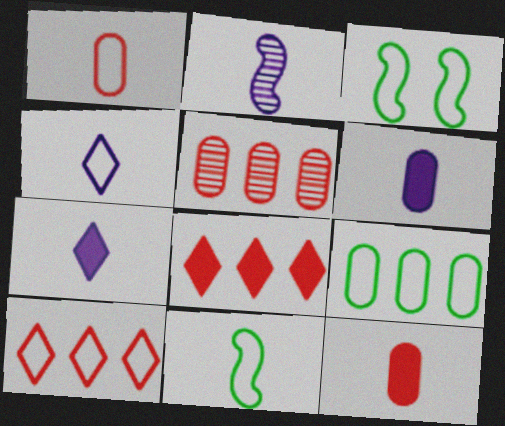[[1, 4, 11], 
[2, 4, 6], 
[3, 5, 7]]